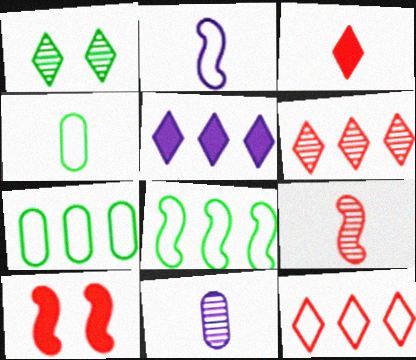[]